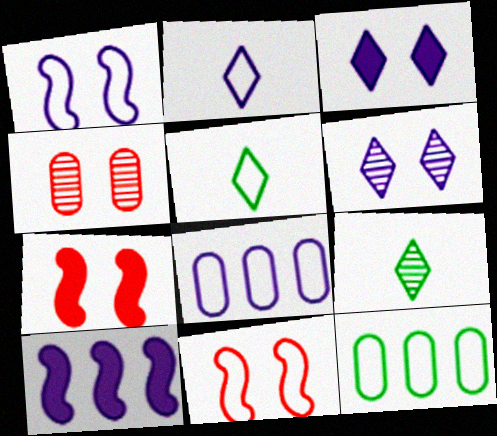[[1, 2, 8], 
[2, 11, 12], 
[4, 5, 10], 
[5, 8, 11], 
[7, 8, 9]]